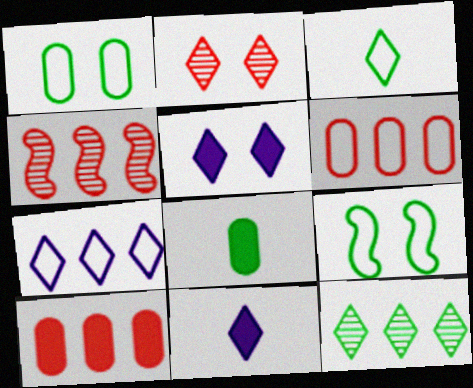[[1, 4, 11], 
[8, 9, 12]]